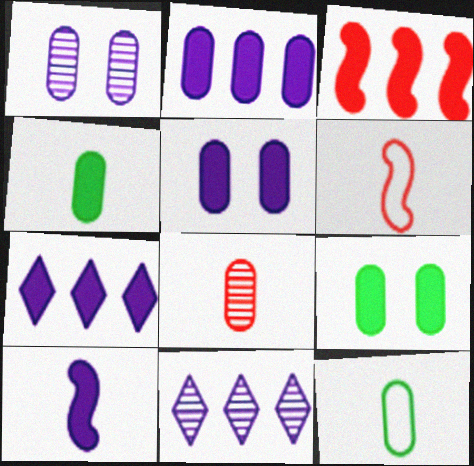[[5, 7, 10], 
[6, 9, 11]]